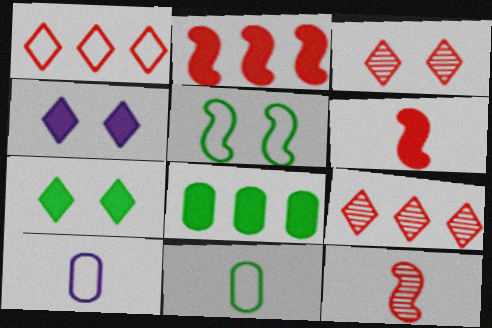[[1, 5, 10], 
[4, 6, 8]]